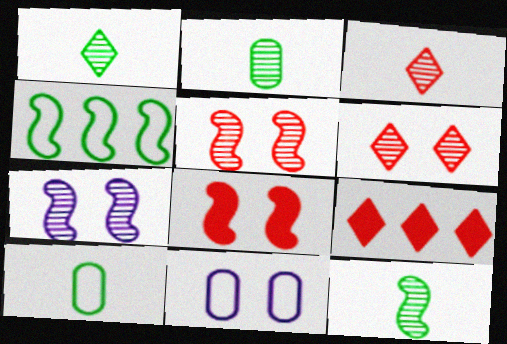[[1, 2, 12], 
[7, 9, 10], 
[9, 11, 12]]